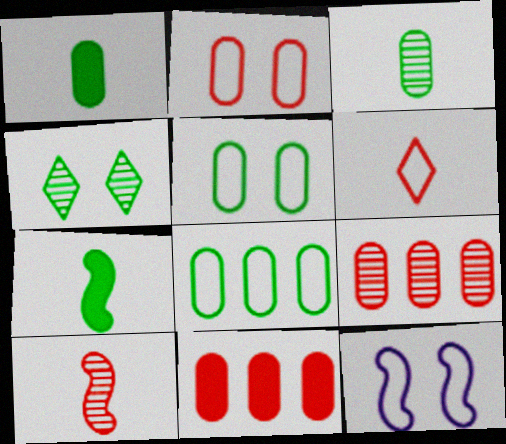[[4, 7, 8], 
[6, 8, 12]]